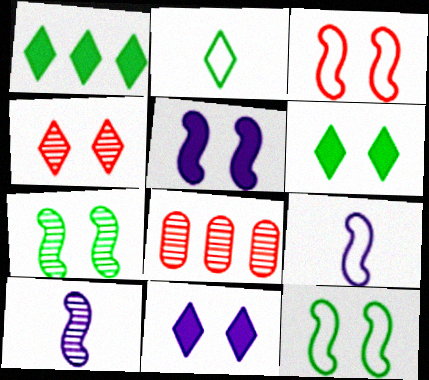[[2, 5, 8], 
[3, 5, 7], 
[6, 8, 9]]